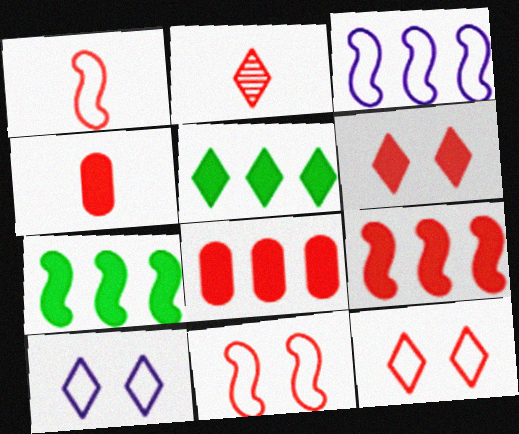[[1, 2, 4], 
[2, 5, 10], 
[2, 8, 11], 
[4, 6, 9]]